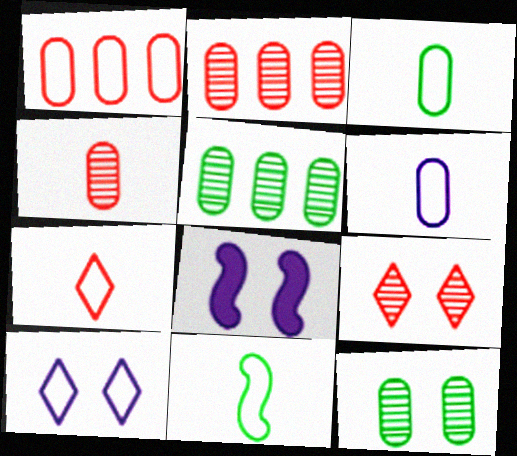[[1, 10, 11], 
[5, 7, 8], 
[6, 7, 11]]